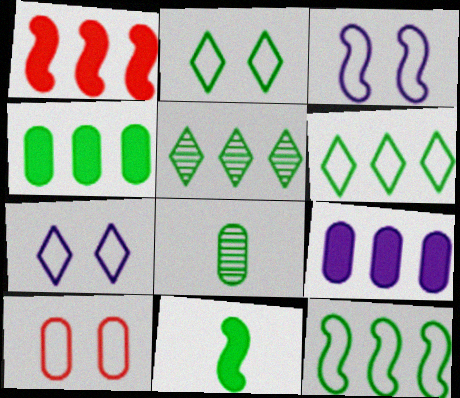[[1, 7, 8], 
[2, 3, 10], 
[4, 5, 12], 
[8, 9, 10]]